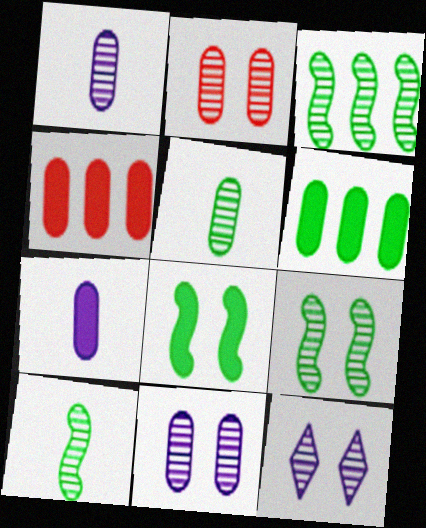[[2, 9, 12], 
[3, 9, 10]]